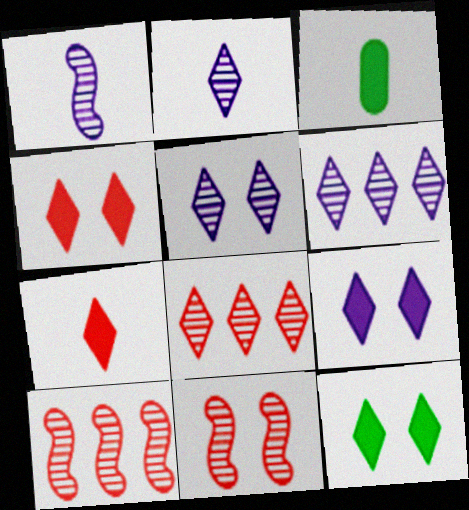[[2, 5, 6], 
[4, 9, 12]]